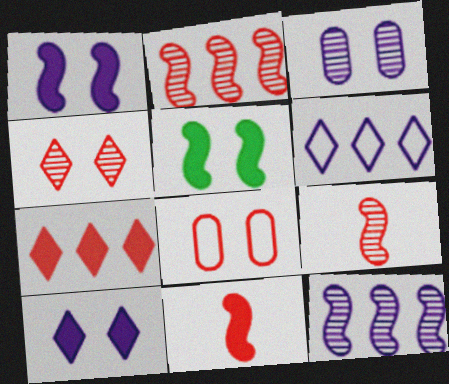[[7, 8, 9]]